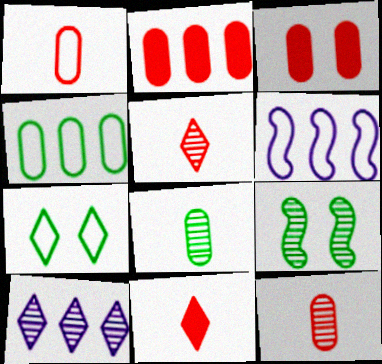[[1, 6, 7], 
[7, 10, 11], 
[9, 10, 12]]